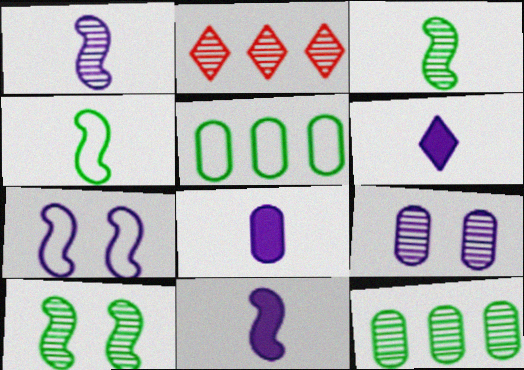[[2, 3, 9], 
[6, 8, 11]]